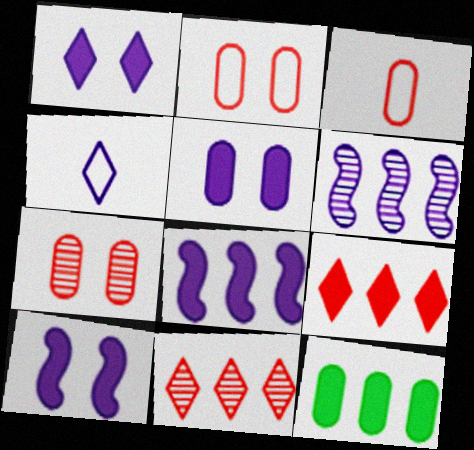[[1, 5, 10], 
[4, 5, 6], 
[8, 9, 12]]